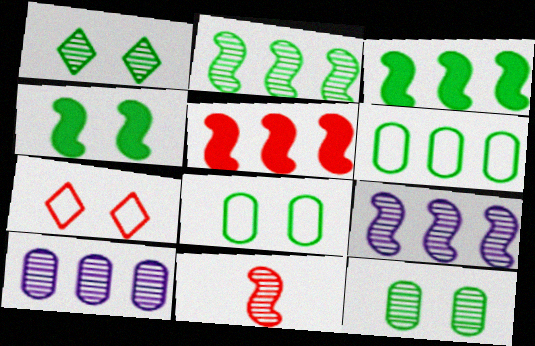[[1, 4, 8], 
[1, 10, 11]]